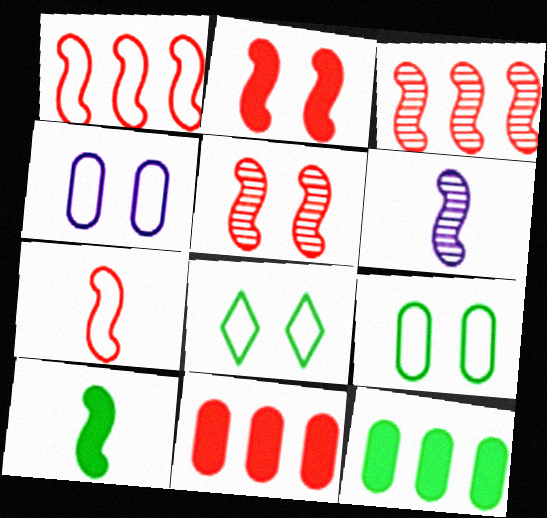[[2, 3, 7], 
[6, 7, 10], 
[6, 8, 11]]